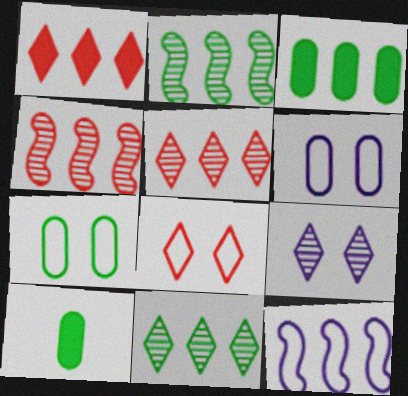[[3, 5, 12]]